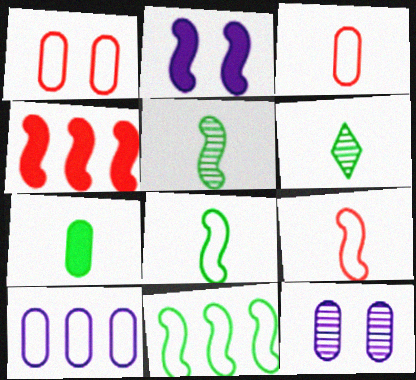[[6, 7, 8]]